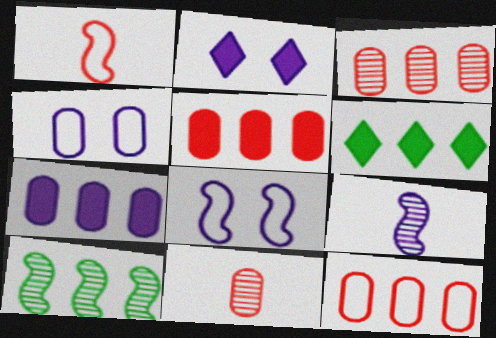[[3, 5, 12], 
[6, 8, 11]]